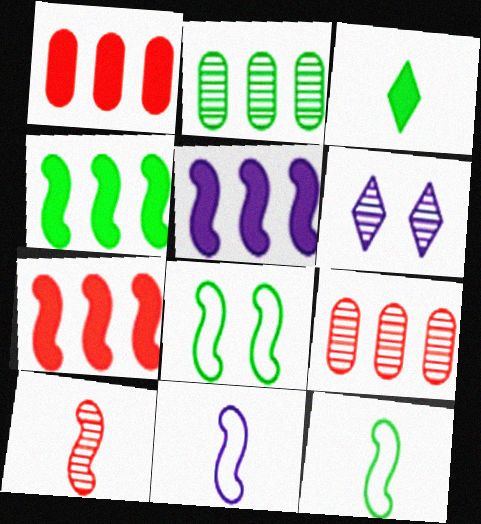[[1, 6, 12], 
[2, 3, 8], 
[2, 6, 10], 
[4, 5, 7], 
[5, 8, 10]]